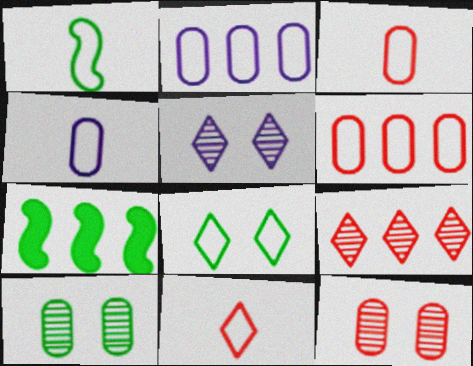[[1, 4, 11], 
[2, 7, 9], 
[3, 5, 7]]